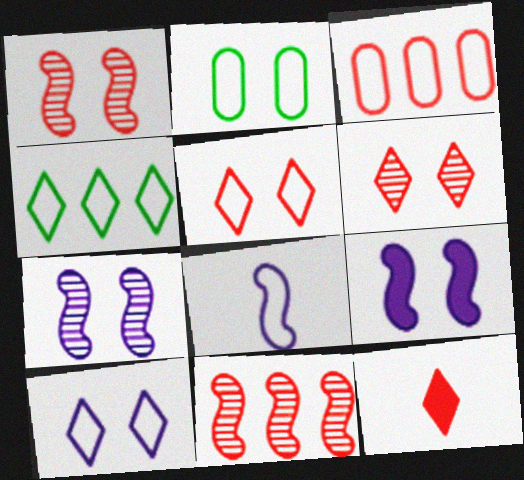[[1, 3, 12], 
[2, 6, 9]]